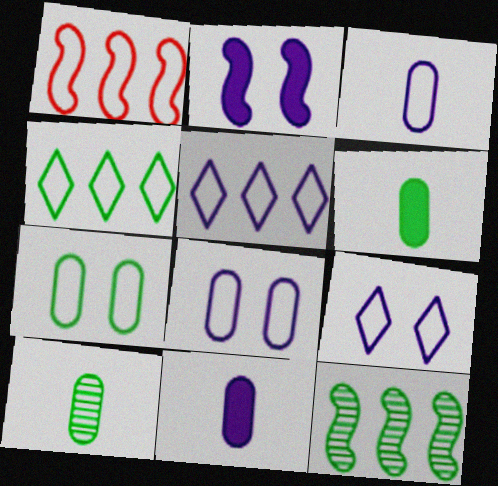[]